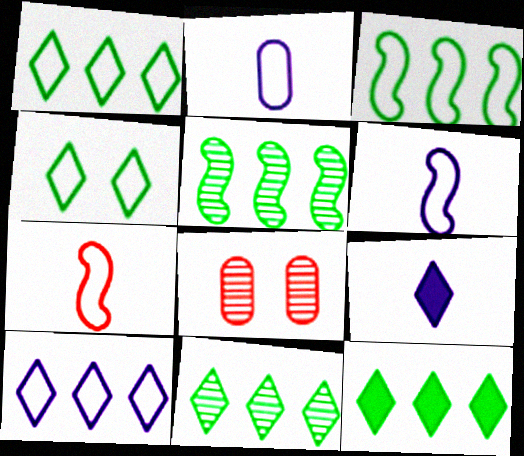[[1, 11, 12], 
[3, 8, 9], 
[6, 8, 12]]